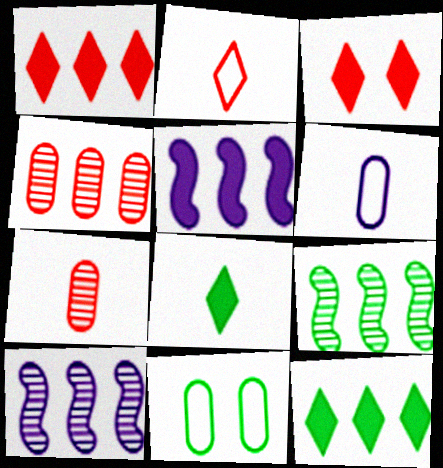[[3, 6, 9], 
[8, 9, 11]]